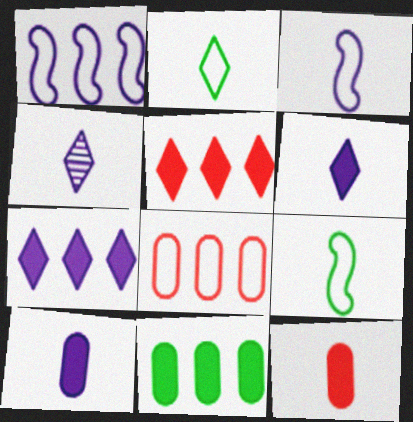[[3, 4, 10], 
[4, 9, 12]]